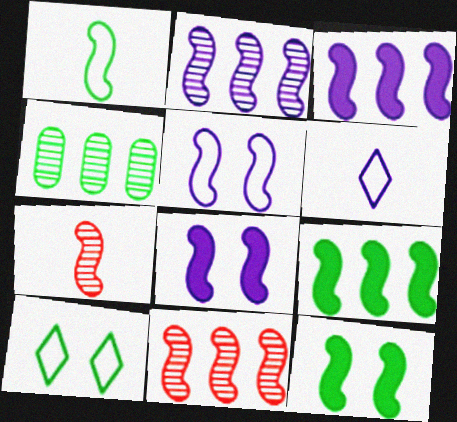[[1, 8, 11], 
[5, 7, 9]]